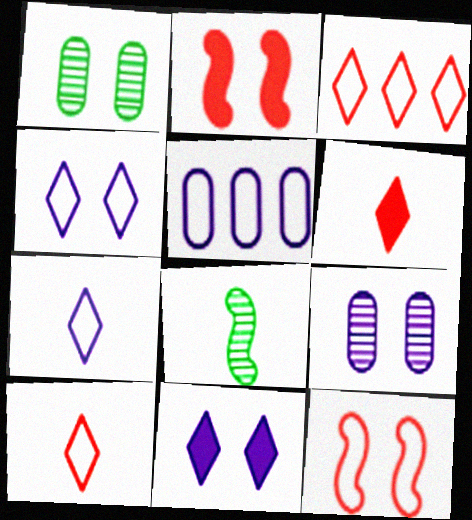[[1, 2, 4], 
[1, 11, 12]]